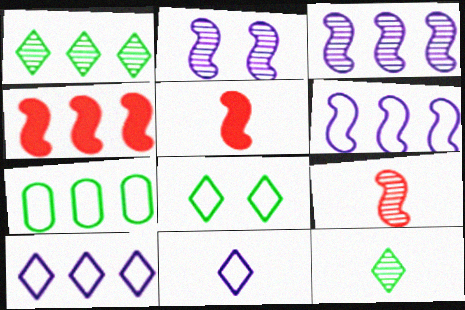[]